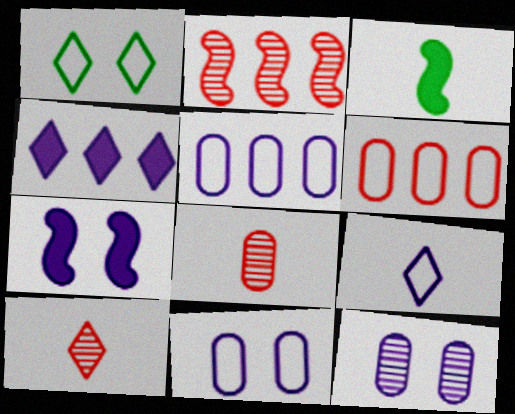[[1, 4, 10], 
[3, 8, 9]]